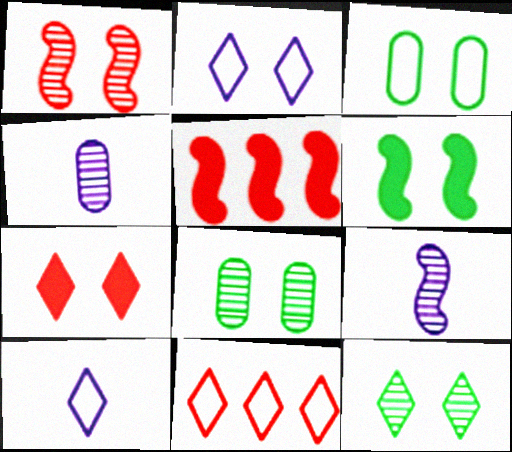[[2, 7, 12], 
[3, 6, 12], 
[4, 6, 11], 
[5, 8, 10]]